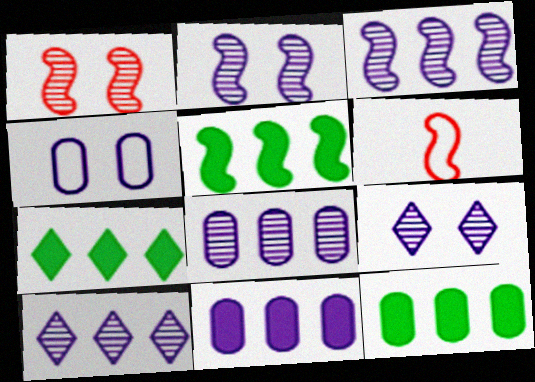[[2, 5, 6], 
[3, 8, 10], 
[5, 7, 12], 
[6, 9, 12]]